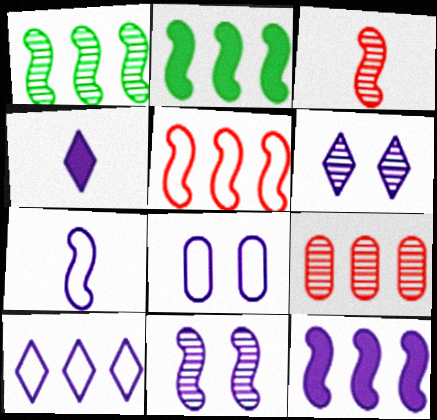[[1, 3, 11], 
[1, 5, 12], 
[2, 9, 10], 
[4, 6, 10], 
[7, 8, 10], 
[7, 11, 12]]